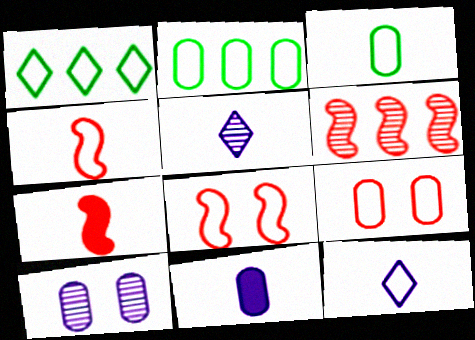[[1, 7, 10], 
[2, 8, 12], 
[3, 4, 12], 
[3, 5, 7], 
[6, 7, 8]]